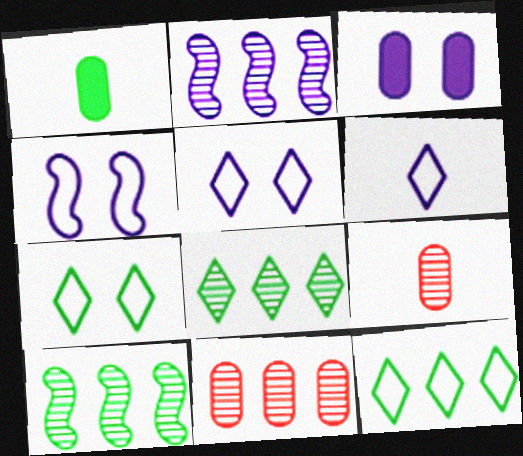[[1, 7, 10], 
[2, 3, 6], 
[2, 8, 11]]